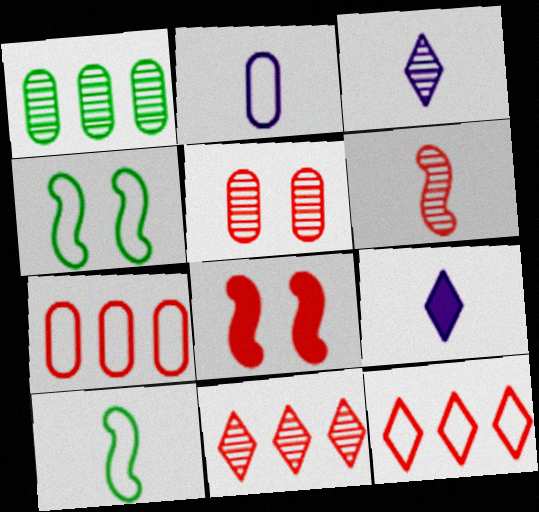[[2, 4, 12], 
[5, 6, 11]]